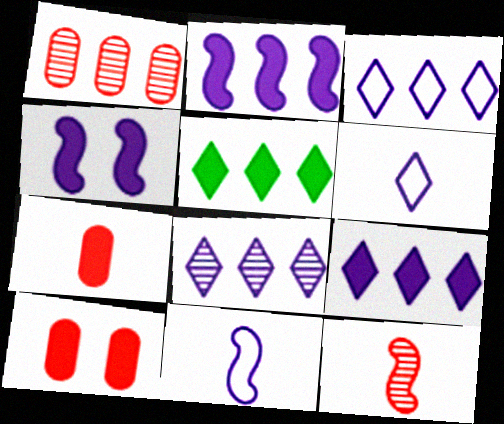[[3, 8, 9], 
[4, 5, 7]]